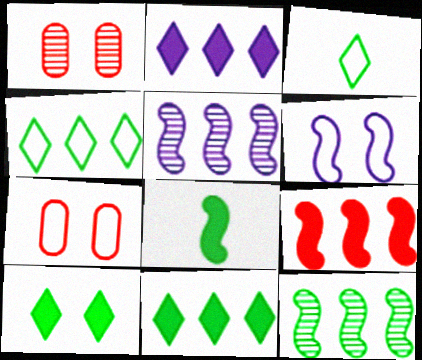[[1, 6, 10]]